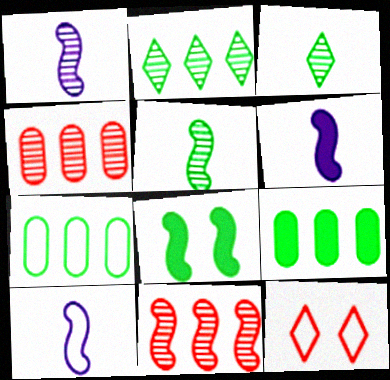[[1, 6, 10], 
[1, 9, 12], 
[3, 7, 8], 
[7, 10, 12], 
[8, 10, 11]]